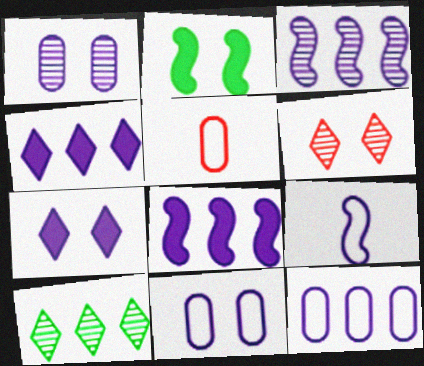[[1, 4, 9], 
[2, 6, 11], 
[3, 4, 12]]